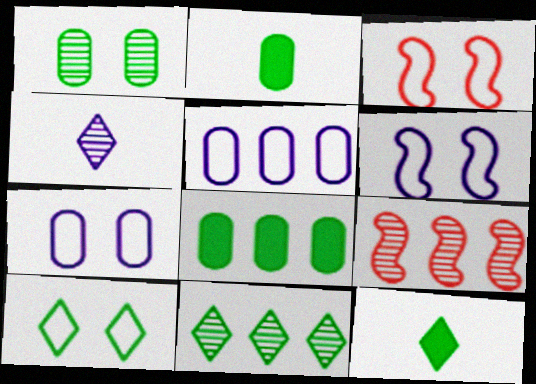[[1, 4, 9], 
[3, 4, 8], 
[3, 7, 10], 
[7, 9, 12], 
[10, 11, 12]]